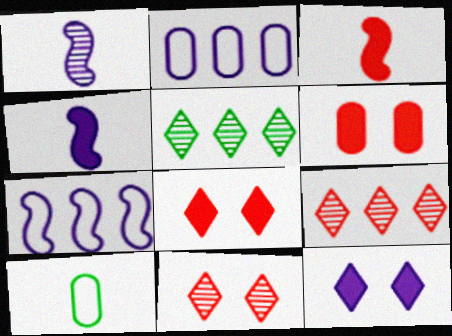[[1, 2, 12]]